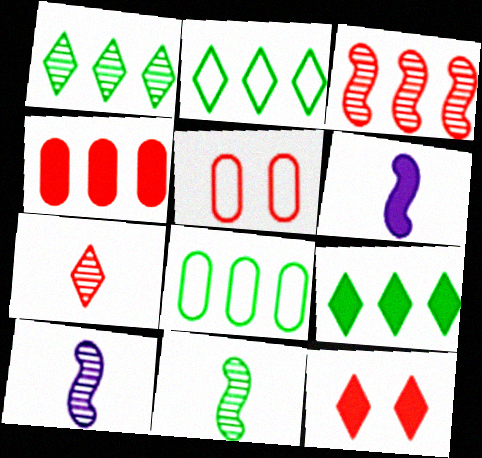[[1, 2, 9], 
[1, 5, 6], 
[5, 9, 10], 
[8, 10, 12]]